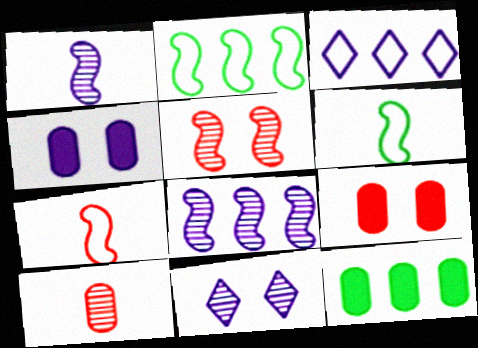[[1, 3, 4], 
[7, 11, 12]]